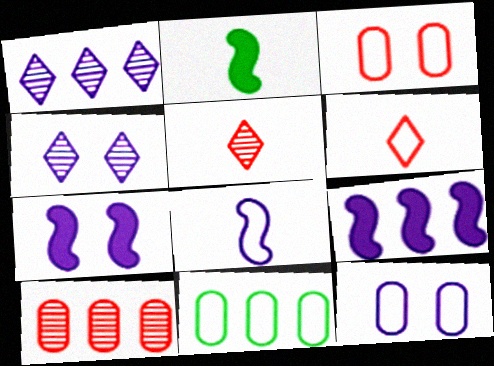[[1, 2, 3], 
[4, 7, 12], 
[5, 7, 11]]